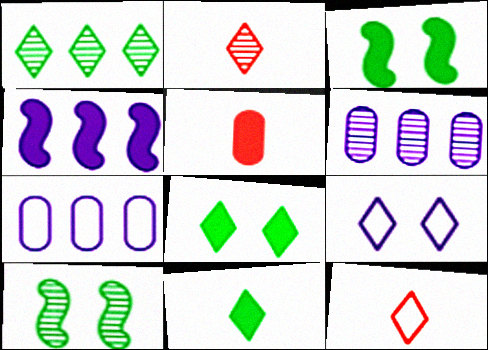[[2, 3, 7], 
[2, 6, 10], 
[3, 6, 12], 
[4, 5, 8]]